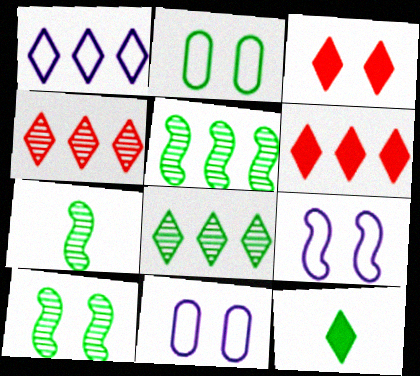[[1, 6, 8], 
[2, 5, 12], 
[3, 10, 11], 
[5, 7, 10], 
[6, 7, 11]]